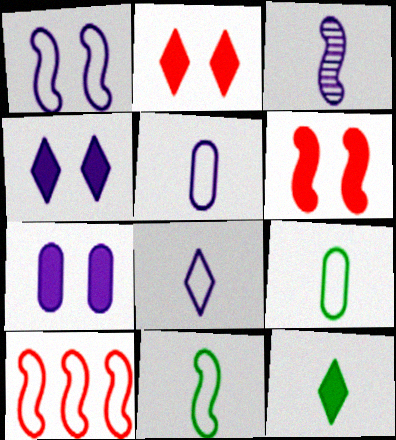[[1, 10, 11]]